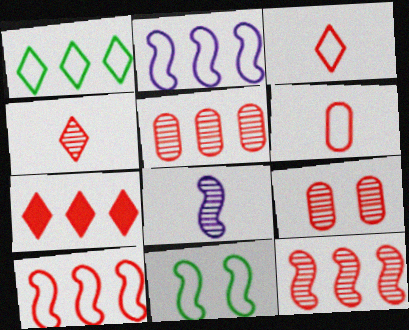[[4, 9, 12], 
[5, 7, 10]]